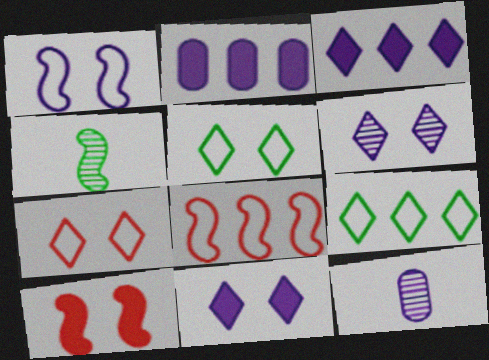[[1, 3, 12], 
[2, 4, 7], 
[9, 10, 12]]